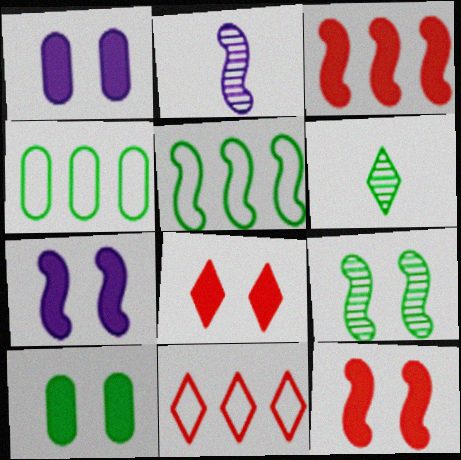[[2, 4, 8], 
[2, 5, 12], 
[2, 10, 11], 
[5, 6, 10], 
[7, 8, 10]]